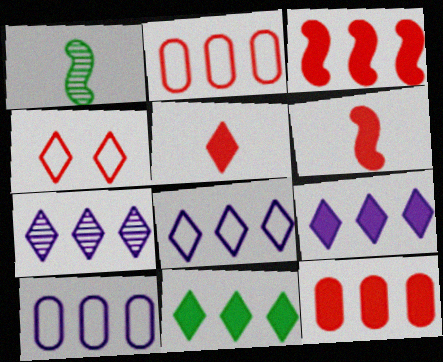[[7, 8, 9]]